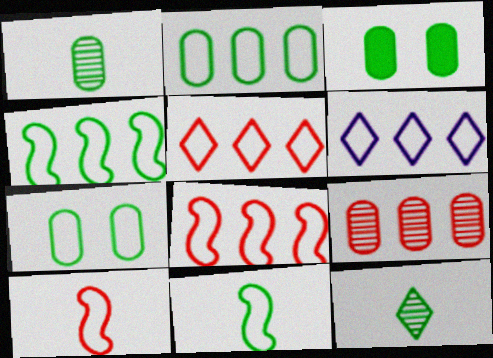[[1, 2, 3], 
[2, 6, 8], 
[3, 4, 12], 
[6, 7, 10]]